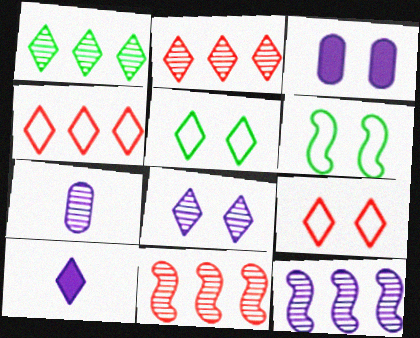[[1, 9, 10], 
[2, 5, 10], 
[7, 8, 12]]